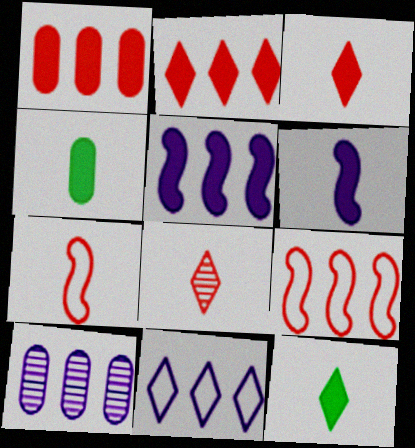[[3, 4, 6], 
[5, 10, 11]]